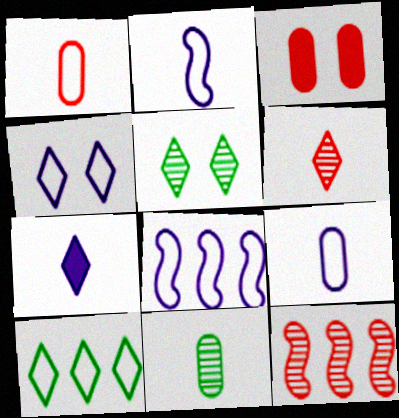[[4, 8, 9]]